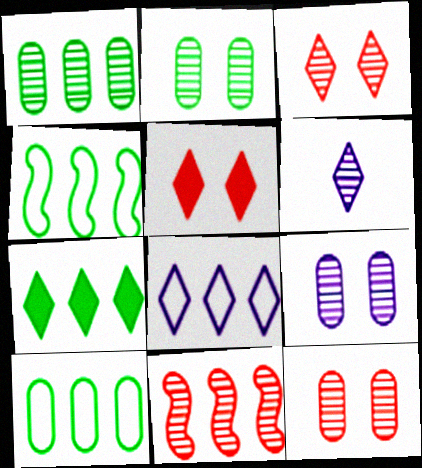[[1, 4, 7], 
[2, 6, 11], 
[2, 9, 12]]